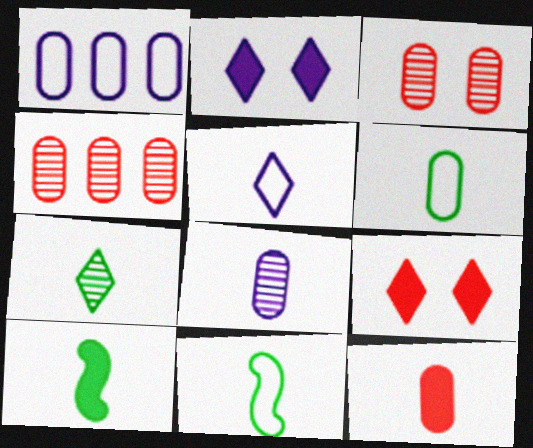[[2, 4, 11], 
[6, 7, 10], 
[6, 8, 12]]